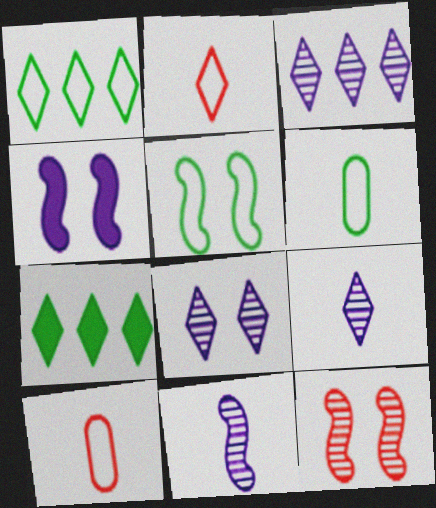[[1, 5, 6], 
[2, 7, 8], 
[3, 8, 9], 
[4, 5, 12]]